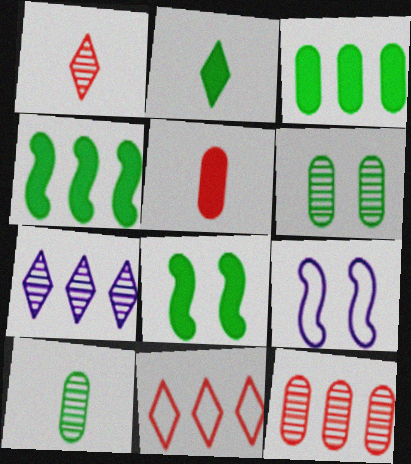[[1, 3, 9], 
[2, 3, 8], 
[2, 9, 12]]